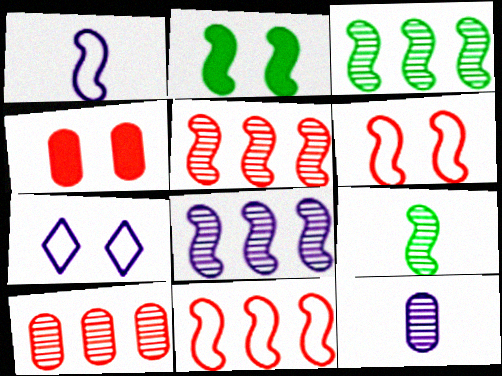[[1, 2, 5], 
[3, 5, 8]]